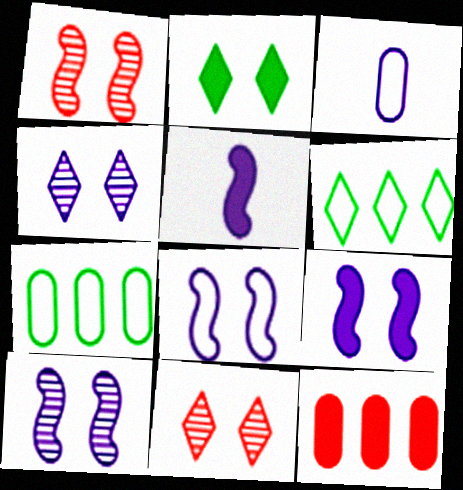[[2, 5, 12], 
[5, 7, 11], 
[8, 9, 10]]